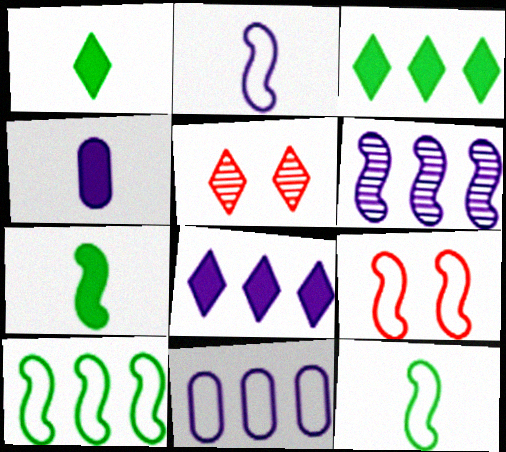[[2, 9, 10], 
[4, 5, 10], 
[5, 7, 11], 
[6, 7, 9], 
[6, 8, 11]]